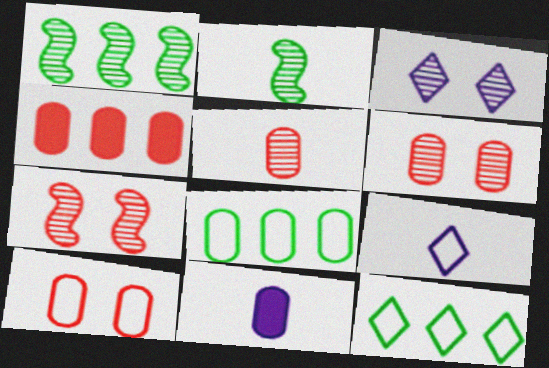[[1, 3, 5], 
[4, 5, 10], 
[6, 8, 11], 
[7, 11, 12]]